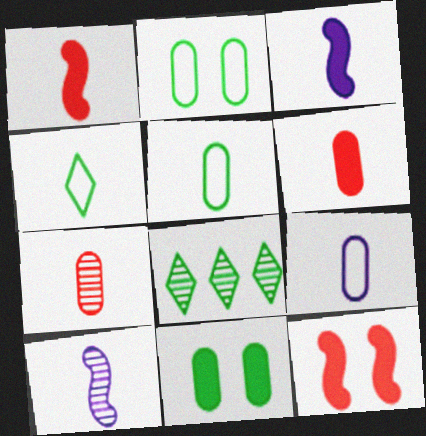[[3, 4, 7], 
[4, 6, 10], 
[8, 9, 12]]